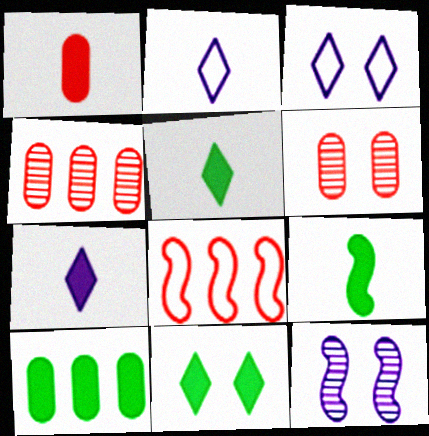[[1, 7, 9], 
[3, 4, 9], 
[8, 9, 12], 
[9, 10, 11]]